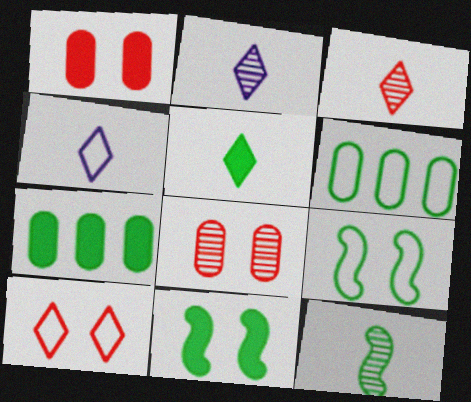[[3, 4, 5], 
[5, 7, 11]]